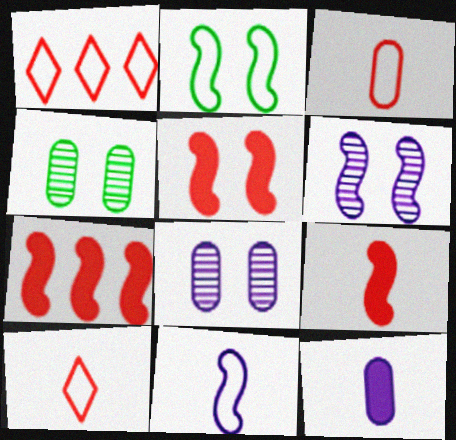[[2, 5, 6], 
[5, 7, 9]]